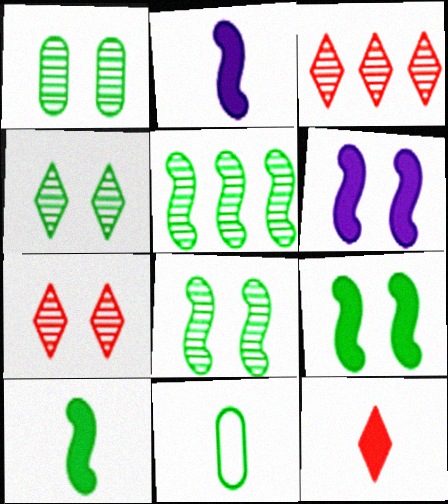[[1, 4, 8], 
[3, 6, 11]]